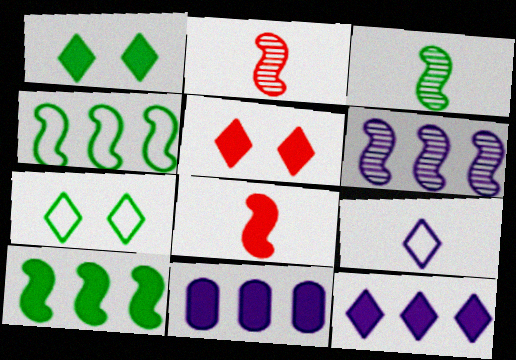[[1, 8, 11], 
[2, 7, 11]]